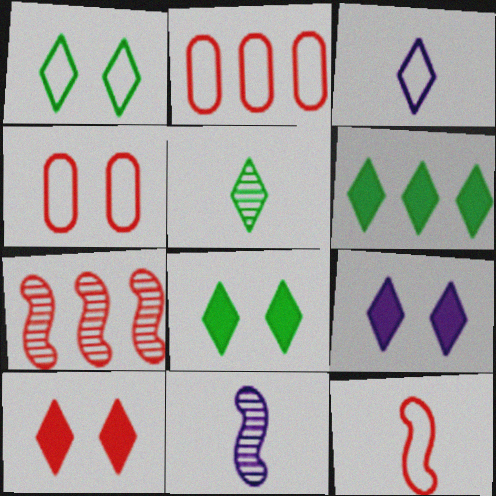[[1, 5, 6], 
[2, 8, 11], 
[4, 6, 11], 
[8, 9, 10]]